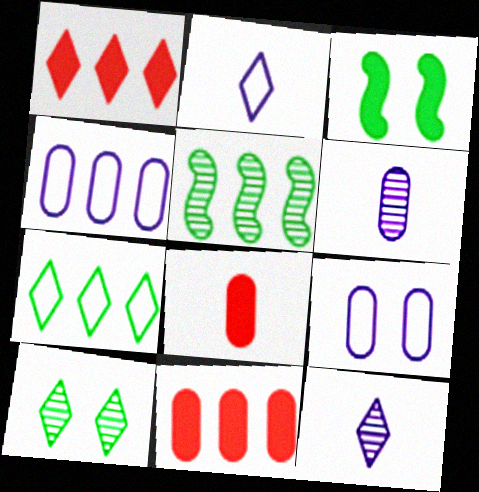[[1, 2, 10], 
[1, 4, 5]]